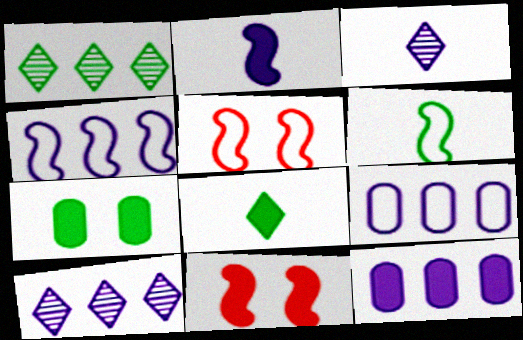[[1, 6, 7], 
[4, 5, 6], 
[4, 10, 12], 
[8, 11, 12]]